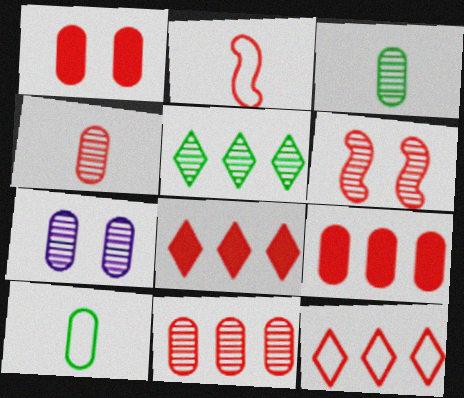[[3, 7, 11], 
[7, 9, 10]]